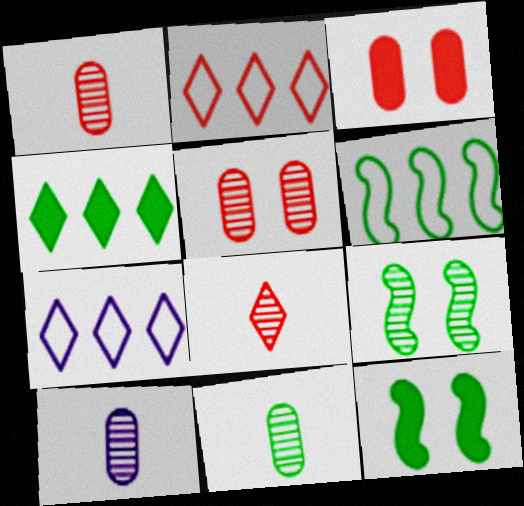[[1, 7, 12], 
[1, 10, 11], 
[2, 10, 12]]